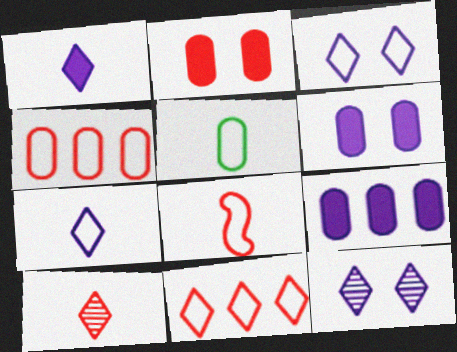[[5, 7, 8]]